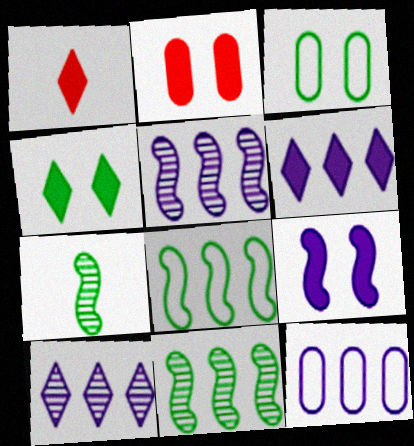[[1, 3, 5], 
[1, 4, 6], 
[2, 4, 9], 
[5, 6, 12]]